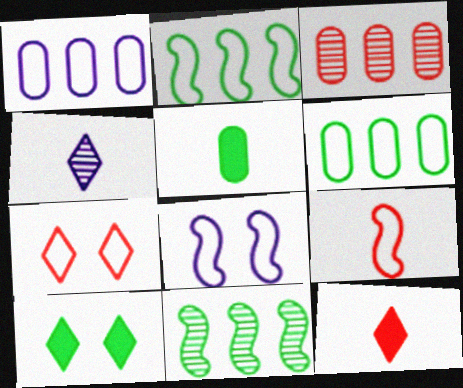[[2, 8, 9], 
[4, 5, 9]]